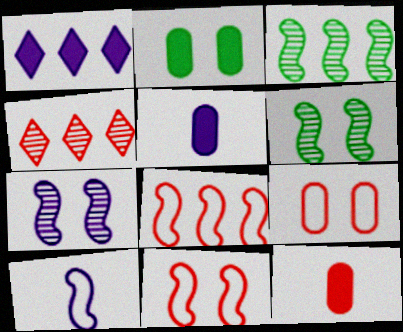[[2, 4, 10], 
[4, 11, 12]]